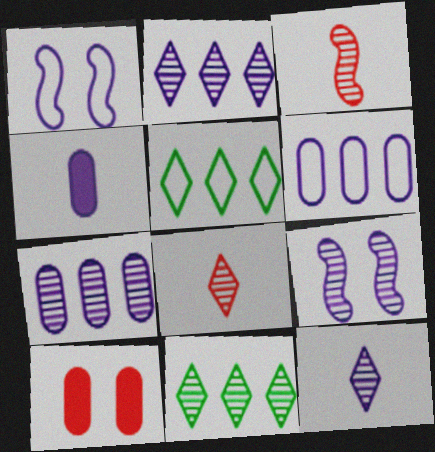[[1, 2, 4], 
[7, 9, 12]]